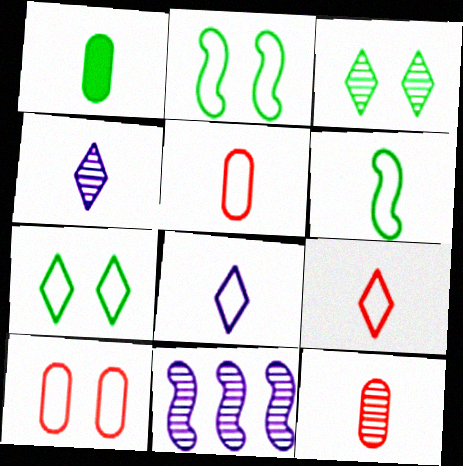[[3, 11, 12], 
[5, 6, 8]]